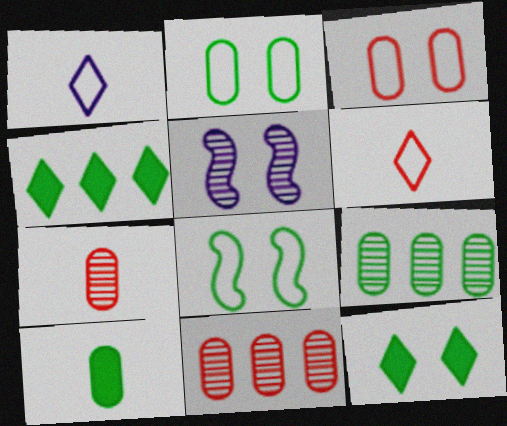[[2, 9, 10], 
[3, 5, 12]]